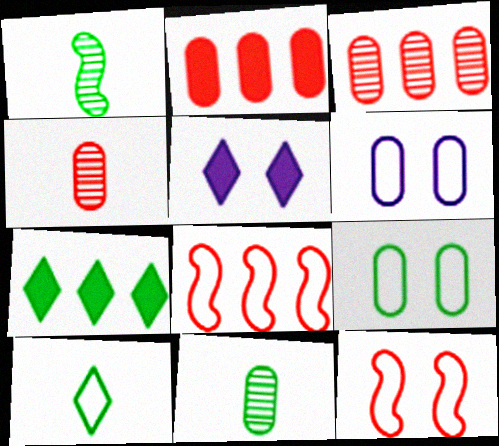[[1, 7, 9], 
[2, 6, 11], 
[5, 8, 11], 
[6, 8, 10]]